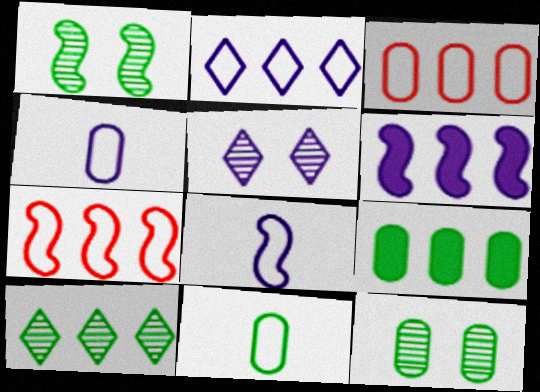[[3, 6, 10], 
[4, 5, 6], 
[9, 11, 12]]